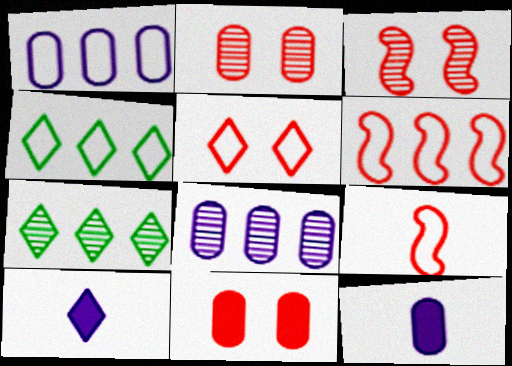[[1, 4, 6], 
[3, 4, 12], 
[3, 5, 11], 
[5, 7, 10]]